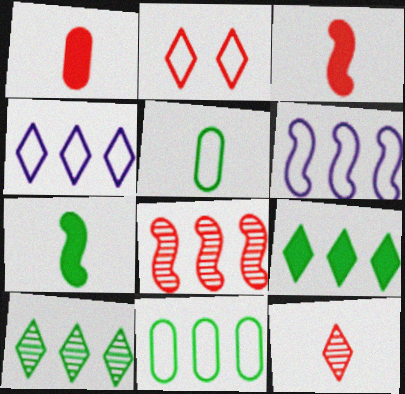[[1, 2, 8], 
[2, 5, 6]]